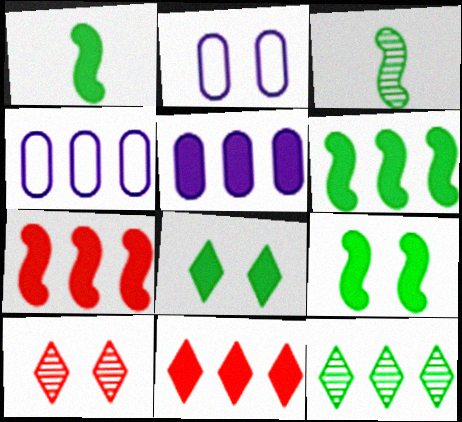[[1, 4, 10], 
[1, 6, 9], 
[2, 3, 11], 
[2, 9, 10], 
[4, 7, 12], 
[5, 6, 11]]